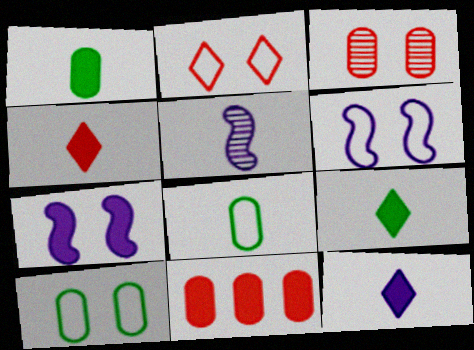[[2, 6, 10], 
[4, 5, 8], 
[4, 9, 12], 
[7, 9, 11]]